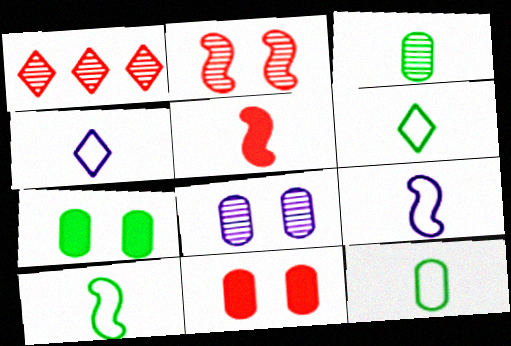[[1, 7, 9], 
[3, 4, 5], 
[6, 10, 12]]